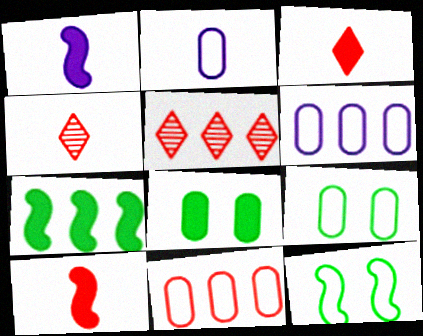[[1, 5, 9], 
[2, 9, 11], 
[5, 6, 7]]